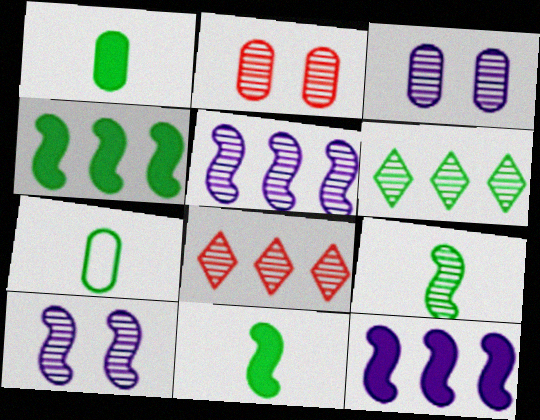[[3, 8, 9]]